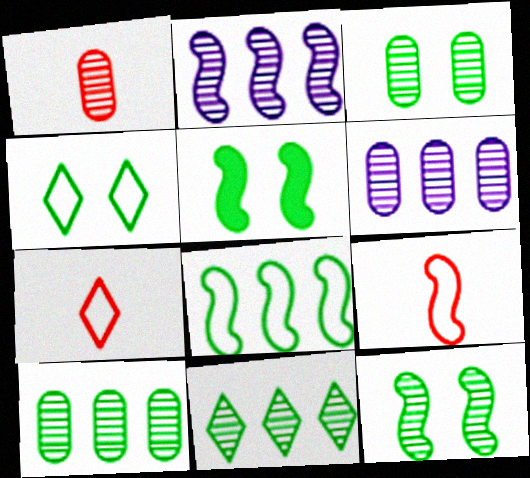[[1, 3, 6], 
[2, 5, 9], 
[3, 4, 5], 
[5, 6, 7]]